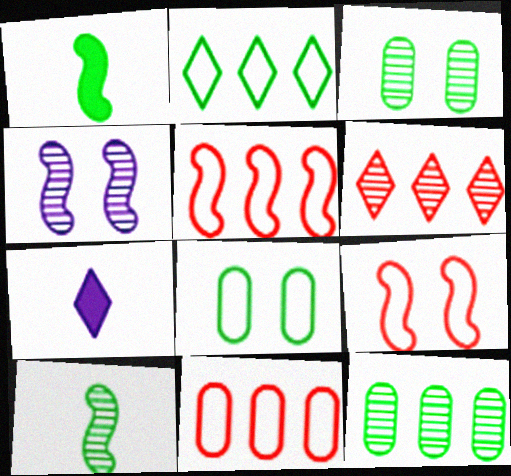[[1, 2, 3], 
[1, 4, 5], 
[3, 5, 7], 
[7, 9, 12]]